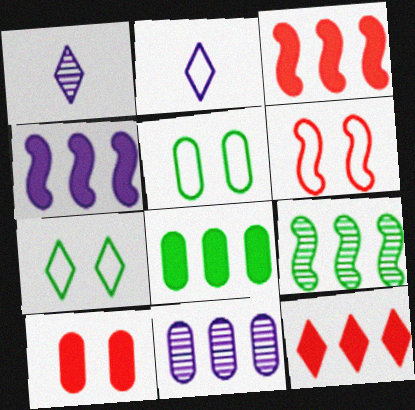[[1, 3, 5], 
[1, 6, 8], 
[1, 7, 12], 
[2, 9, 10], 
[4, 8, 12]]